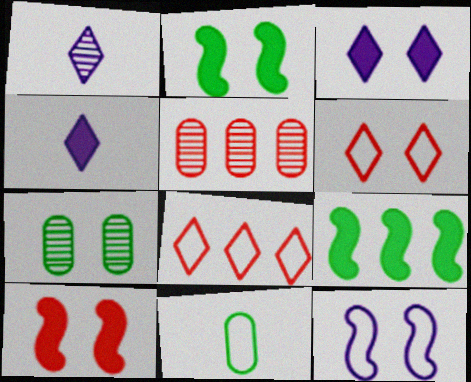[[8, 11, 12]]